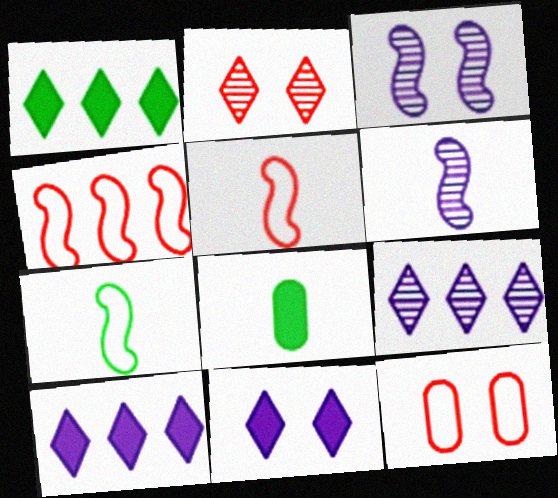[[1, 6, 12]]